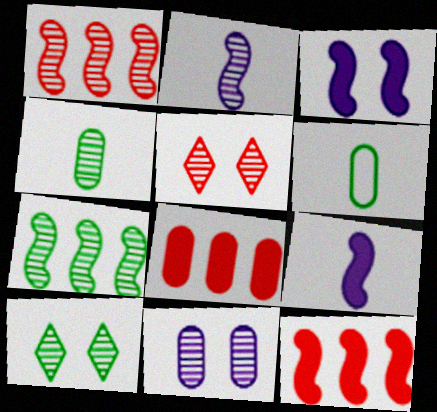[[4, 7, 10], 
[6, 8, 11]]